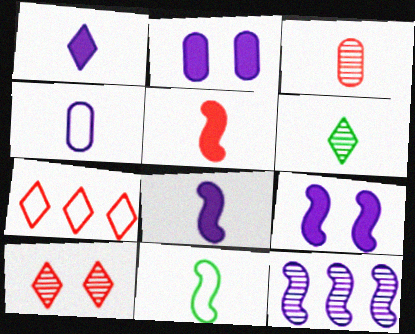[[1, 3, 11], 
[4, 5, 6]]